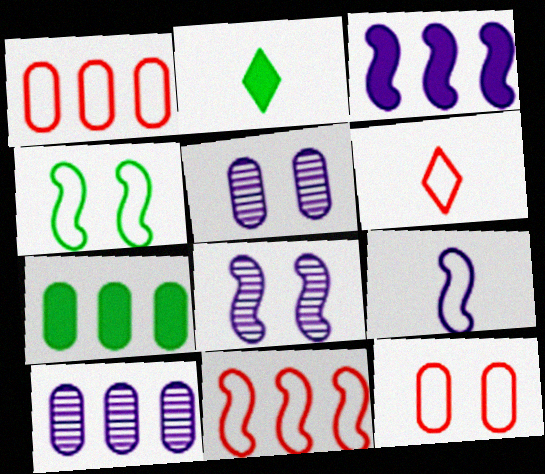[[1, 2, 8], 
[1, 7, 10], 
[2, 5, 11], 
[3, 8, 9], 
[4, 9, 11], 
[6, 7, 8], 
[6, 11, 12]]